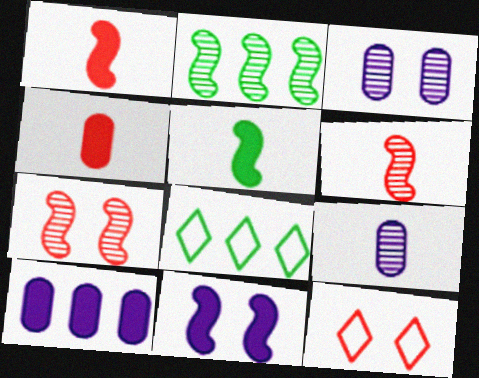[[1, 3, 8]]